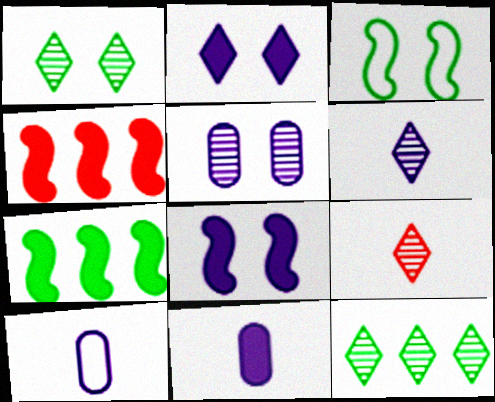[[1, 4, 10]]